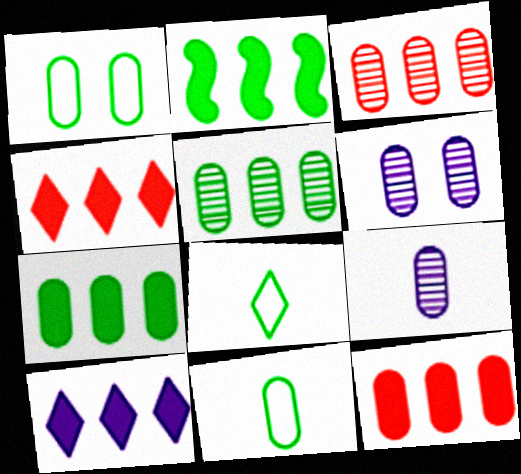[[1, 9, 12], 
[2, 10, 12], 
[6, 11, 12]]